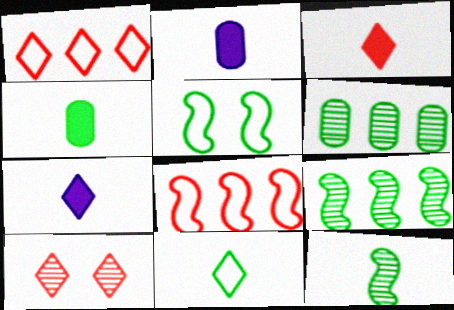[[1, 3, 10], 
[4, 11, 12]]